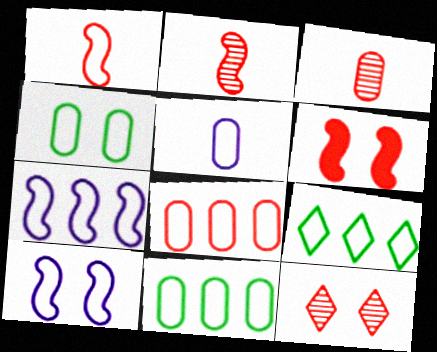[[4, 5, 8], 
[7, 8, 9]]